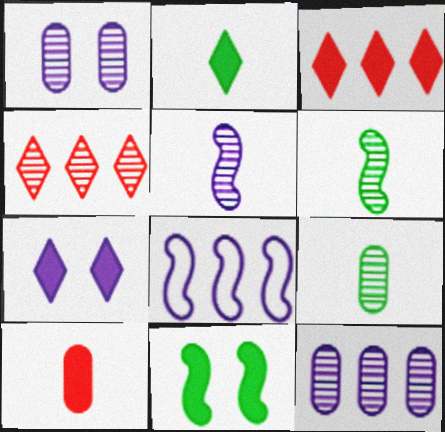[[1, 4, 6], 
[2, 3, 7]]